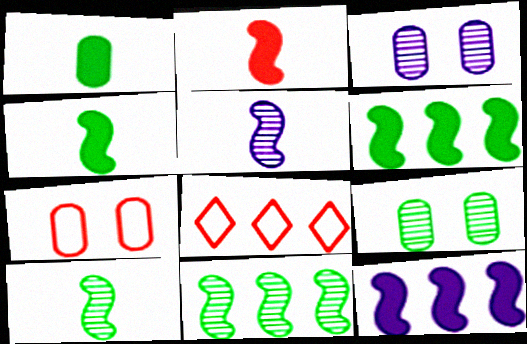[[3, 4, 8]]